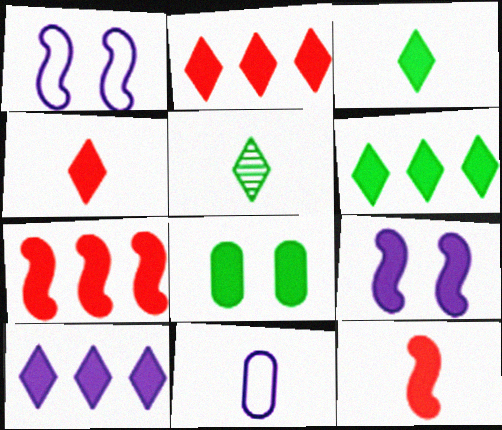[[2, 6, 10], 
[5, 11, 12], 
[8, 10, 12]]